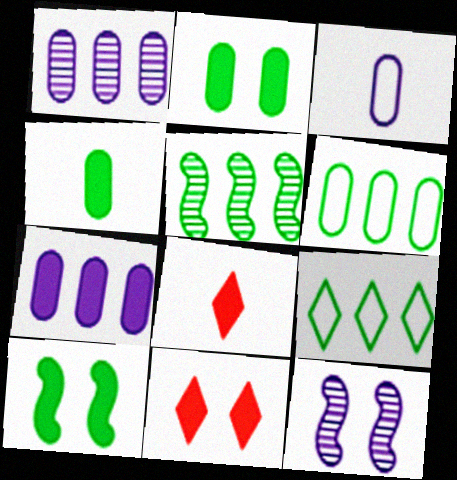[[3, 5, 11], 
[6, 8, 12], 
[7, 8, 10]]